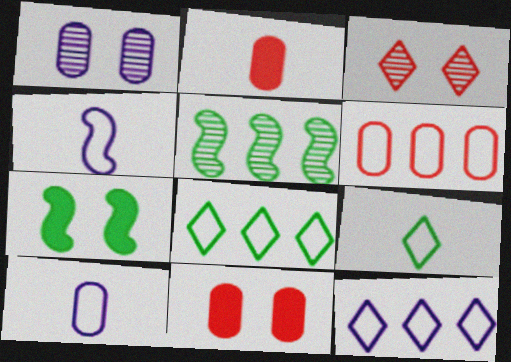[]